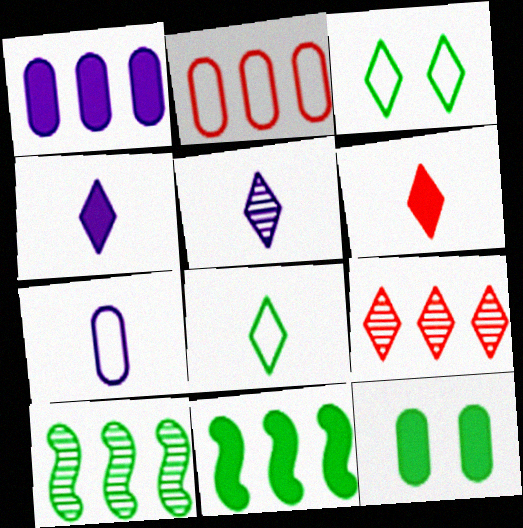[[3, 4, 9], 
[5, 6, 8], 
[8, 10, 12]]